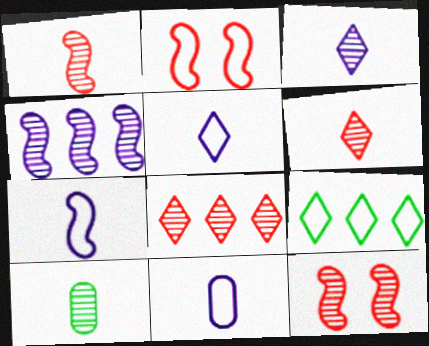[[1, 3, 10], 
[2, 9, 11], 
[5, 7, 11]]